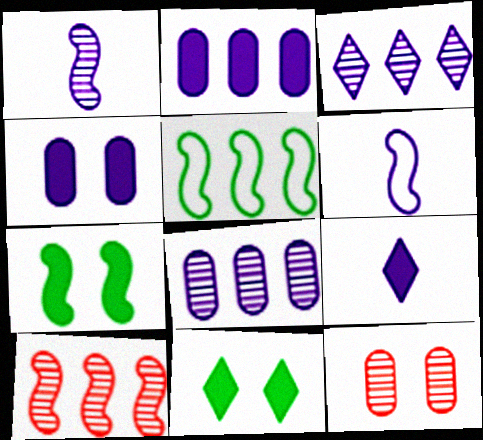[[3, 4, 6], 
[5, 9, 12], 
[6, 7, 10]]